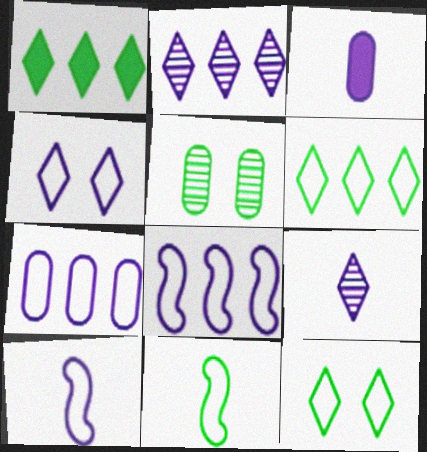[[1, 5, 11], 
[3, 9, 10], 
[4, 7, 10]]